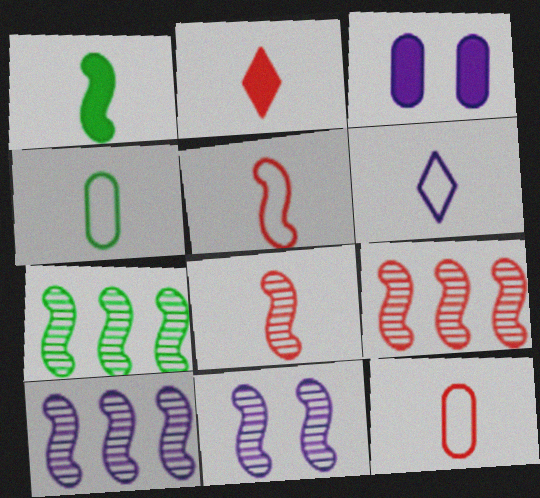[[2, 8, 12], 
[3, 6, 10], 
[4, 5, 6], 
[7, 8, 11], 
[7, 9, 10]]